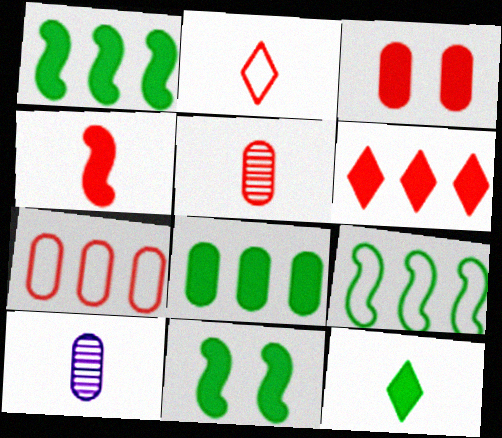[[2, 4, 5], 
[3, 4, 6], 
[3, 5, 7], 
[8, 11, 12]]